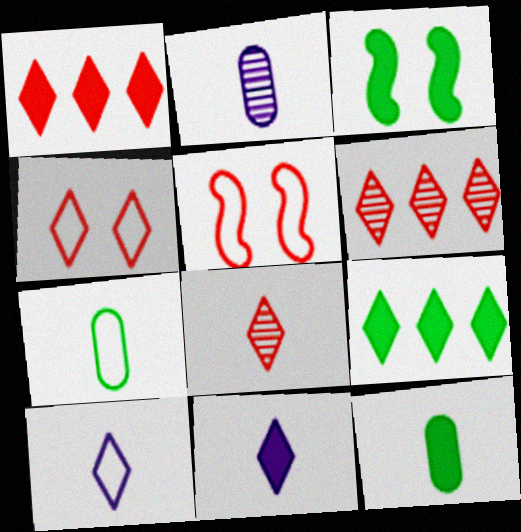[[1, 4, 8], 
[2, 5, 9], 
[3, 9, 12]]